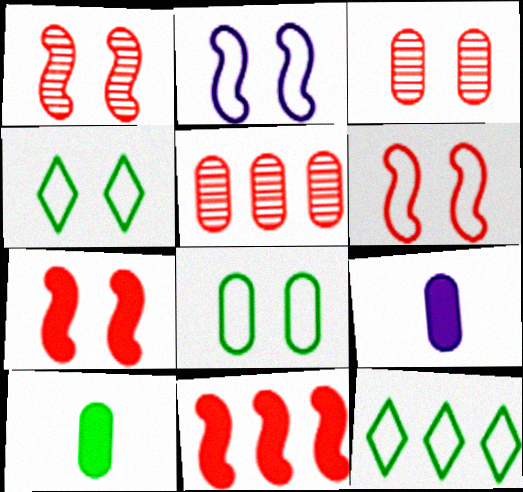[[1, 6, 7], 
[1, 9, 12], 
[5, 8, 9]]